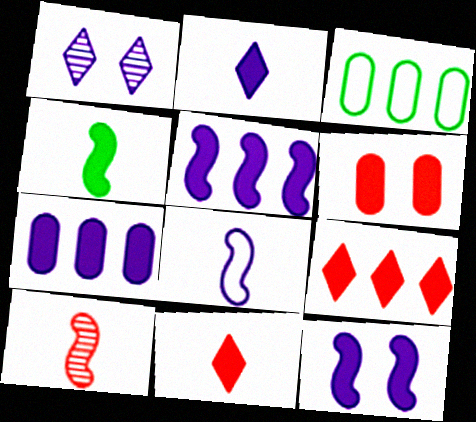[[1, 7, 8], 
[2, 7, 12], 
[4, 8, 10]]